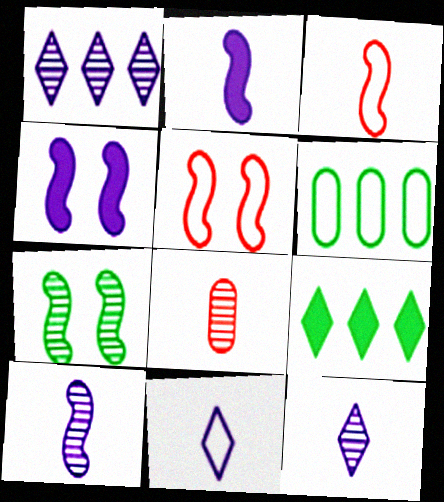[[1, 7, 8], 
[4, 5, 7], 
[5, 6, 11]]